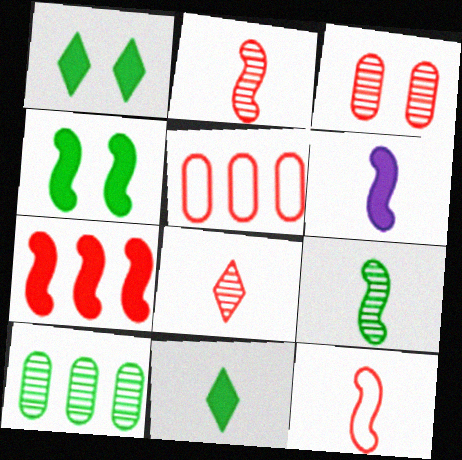[[4, 6, 7], 
[6, 9, 12]]